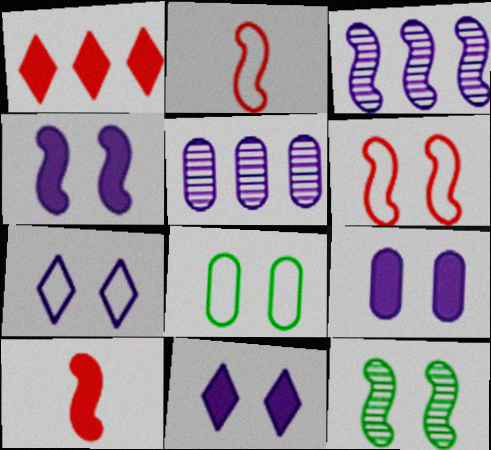[[4, 6, 12], 
[4, 9, 11], 
[6, 7, 8]]